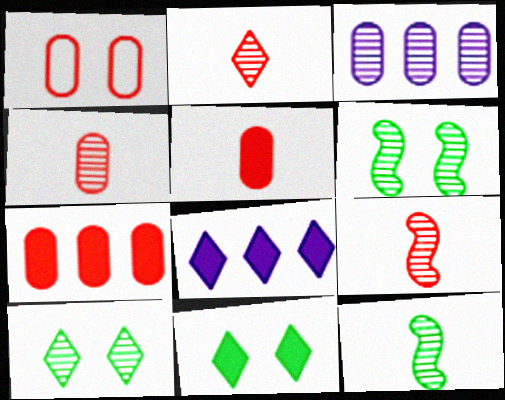[[1, 4, 7], 
[1, 8, 12], 
[2, 3, 6], 
[2, 4, 9], 
[3, 9, 10]]